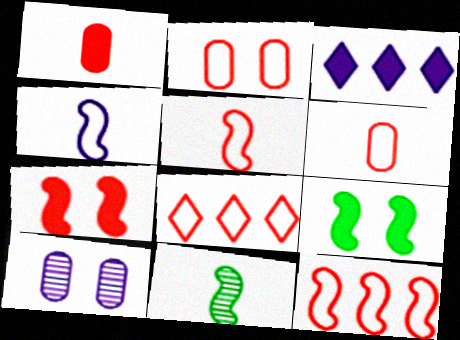[[1, 3, 9], 
[2, 3, 11], 
[2, 5, 8], 
[3, 4, 10]]